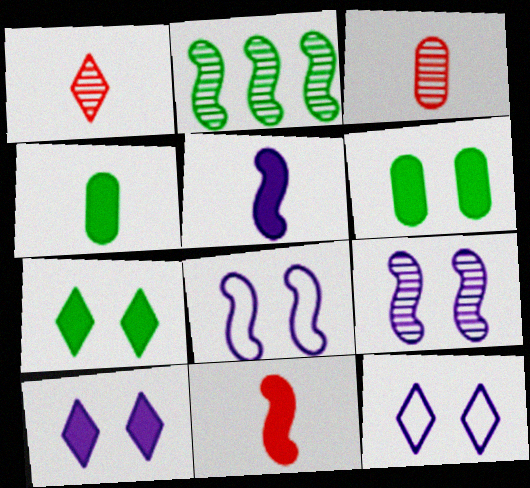[[2, 8, 11]]